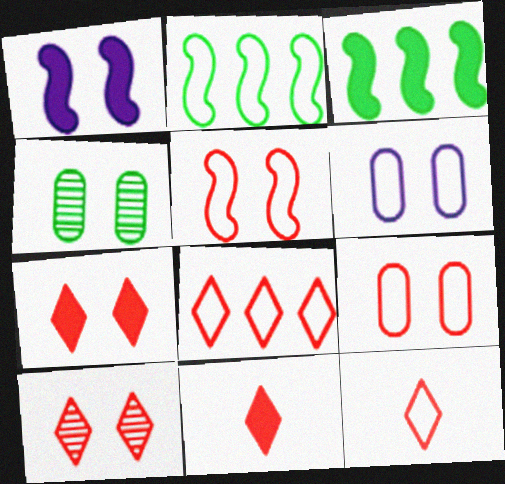[[2, 6, 12], 
[8, 10, 11]]